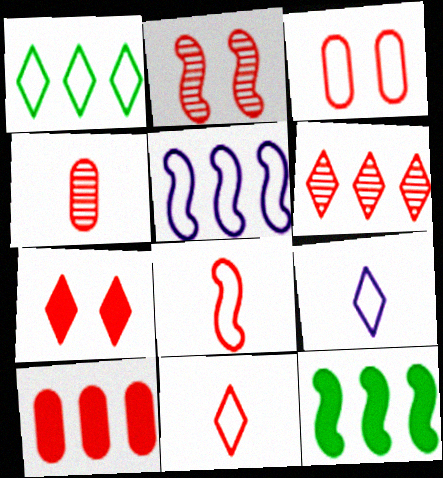[[2, 3, 7], 
[2, 4, 6], 
[2, 10, 11], 
[3, 4, 10], 
[6, 7, 11]]